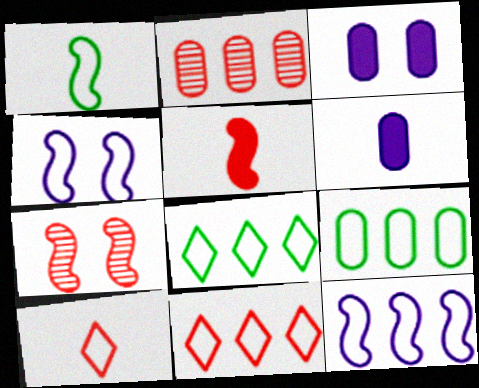[[4, 9, 10], 
[6, 7, 8], 
[9, 11, 12]]